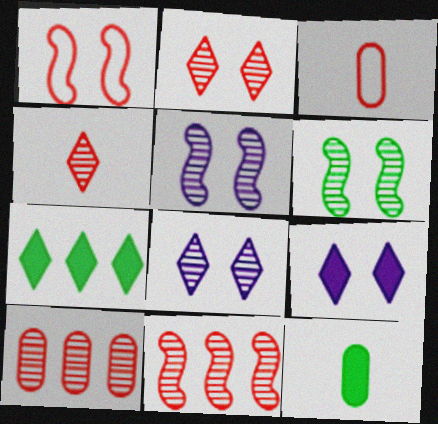[[3, 5, 7]]